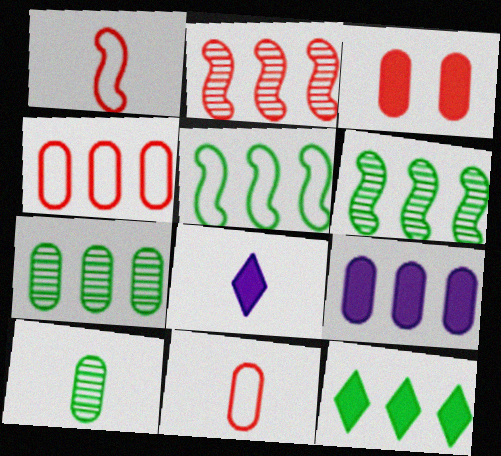[[1, 8, 10], 
[4, 7, 9], 
[5, 7, 12]]